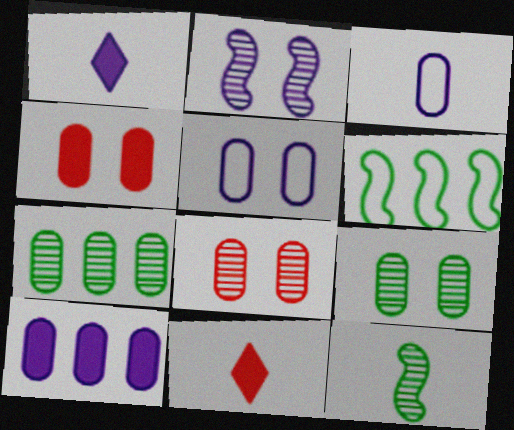[[1, 6, 8], 
[3, 4, 7], 
[3, 11, 12], 
[4, 5, 9]]